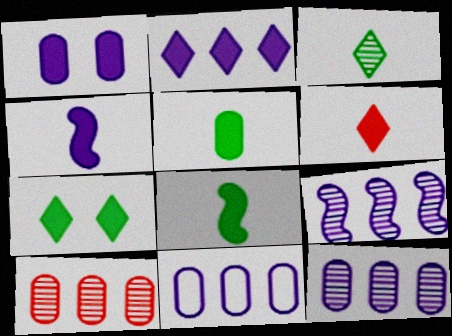[[1, 2, 4], 
[2, 6, 7], 
[2, 9, 11], 
[4, 5, 6]]